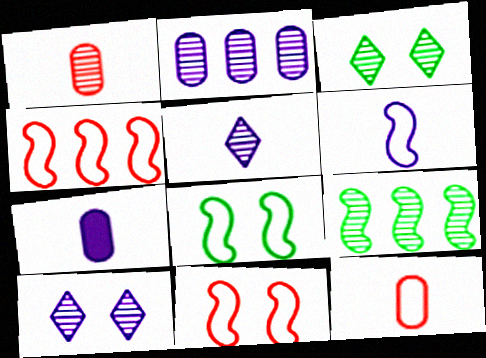[[1, 9, 10], 
[3, 4, 7], 
[4, 6, 8], 
[5, 6, 7]]